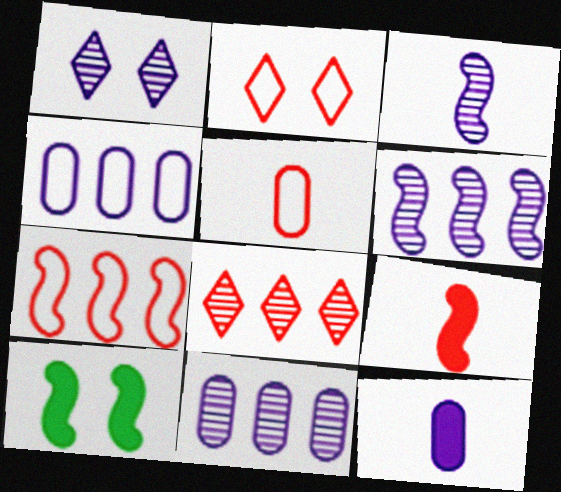[[1, 3, 11], 
[2, 5, 7], 
[3, 7, 10]]